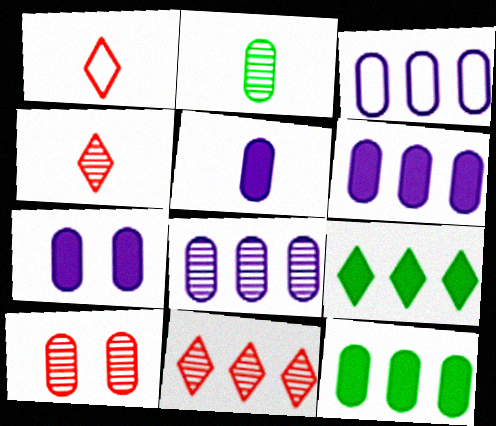[[2, 8, 10], 
[3, 6, 8], 
[5, 6, 7]]